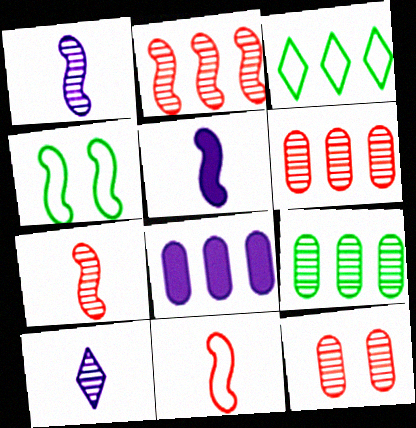[[2, 3, 8], 
[2, 4, 5], 
[3, 5, 12]]